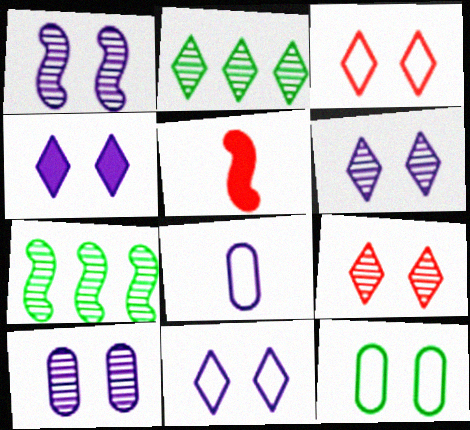[[1, 6, 10], 
[4, 6, 11]]